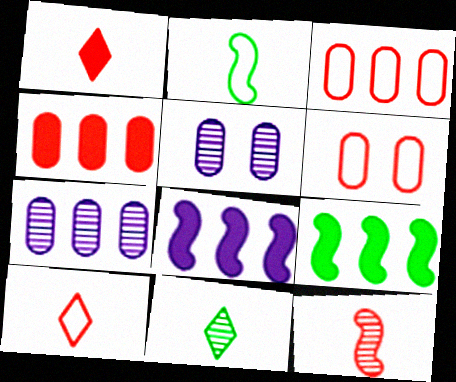[[5, 9, 10], 
[6, 8, 11]]